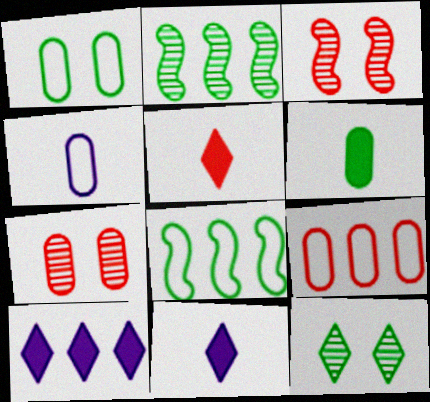[[1, 4, 9], 
[2, 9, 10], 
[3, 5, 9], 
[6, 8, 12], 
[7, 8, 11]]